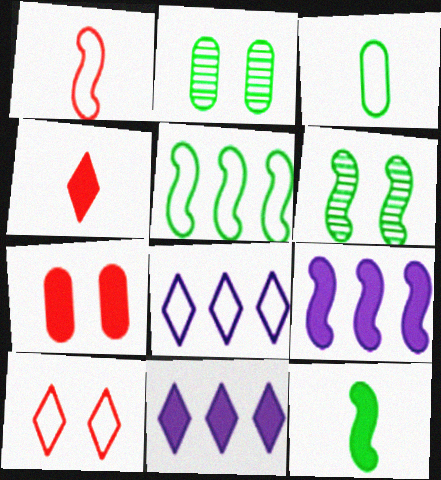[[1, 2, 11], 
[1, 6, 9], 
[5, 6, 12], 
[7, 11, 12]]